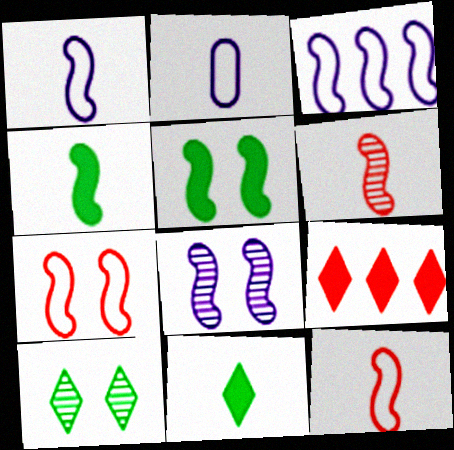[[1, 4, 6], 
[2, 6, 11], 
[3, 5, 6], 
[5, 7, 8]]